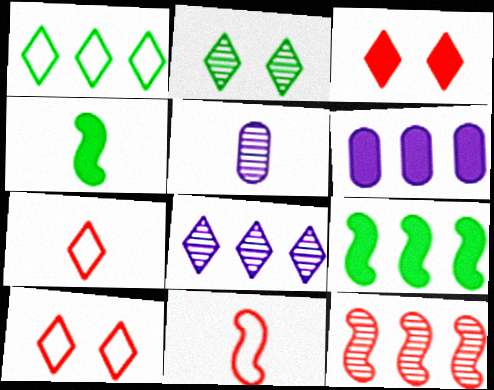[[1, 6, 12], 
[2, 5, 12], 
[2, 6, 11], 
[3, 4, 6], 
[4, 5, 7], 
[5, 9, 10]]